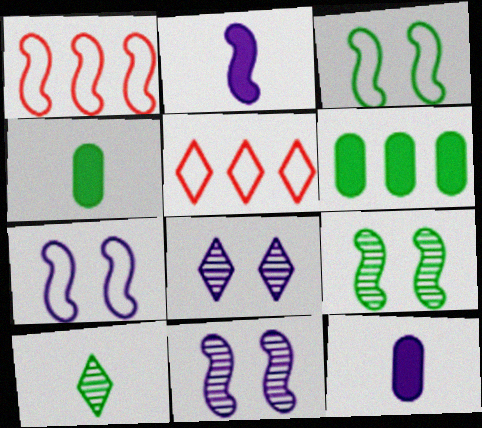[[1, 2, 9], 
[1, 4, 8], 
[3, 6, 10], 
[4, 5, 11], 
[5, 9, 12]]